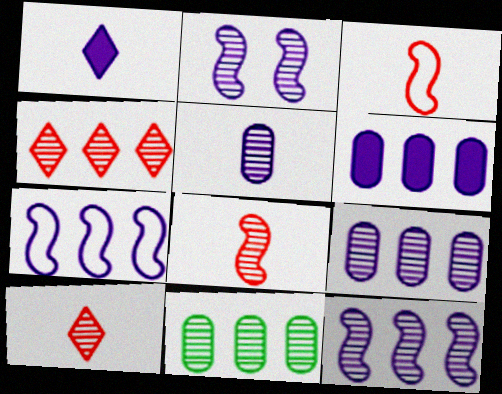[[2, 10, 11], 
[4, 11, 12]]